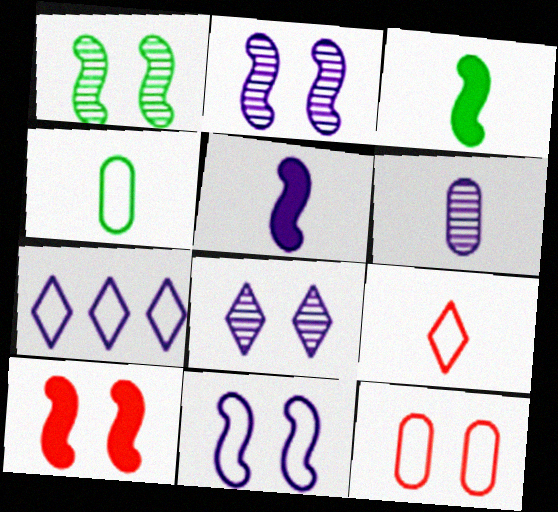[[1, 10, 11], 
[3, 6, 9]]